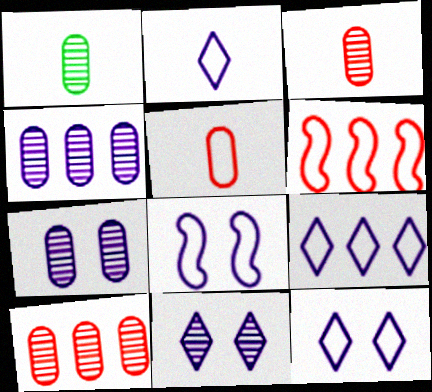[[1, 7, 10], 
[2, 9, 12]]